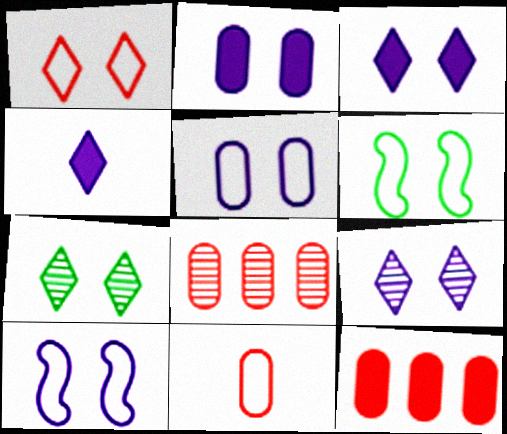[[1, 3, 7], 
[1, 5, 6], 
[2, 9, 10], 
[4, 6, 8]]